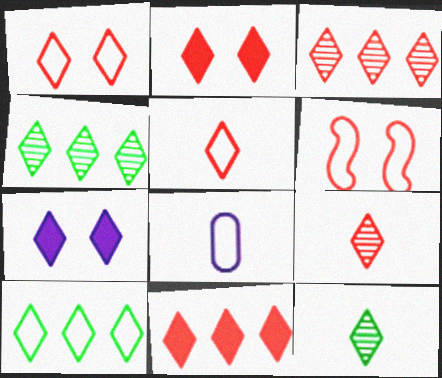[[1, 9, 11], 
[2, 3, 5], 
[4, 5, 7], 
[6, 8, 10], 
[7, 9, 10]]